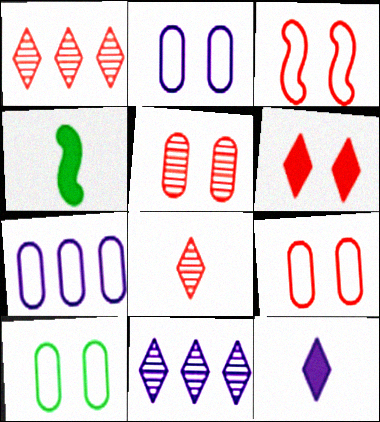[[1, 2, 4], 
[2, 9, 10], 
[3, 5, 6], 
[4, 9, 11]]